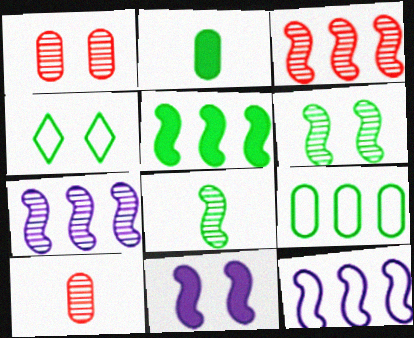[[1, 4, 11], 
[3, 5, 12]]